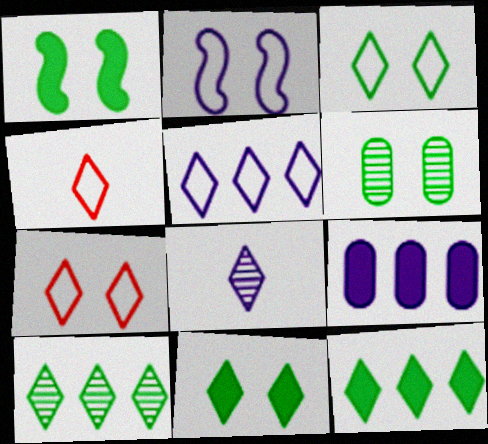[[1, 3, 6], 
[2, 8, 9], 
[3, 4, 5], 
[7, 8, 12]]